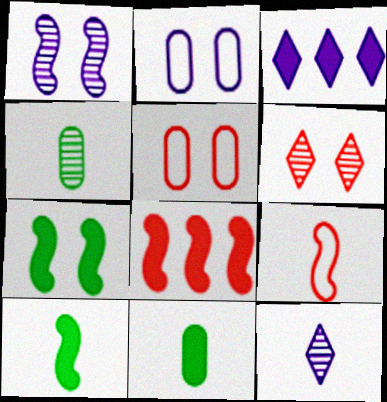[[2, 6, 7], 
[9, 11, 12]]